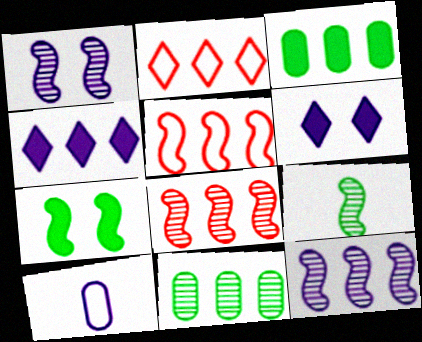[[1, 4, 10], 
[1, 8, 9], 
[2, 3, 12], 
[4, 5, 11], 
[6, 10, 12]]